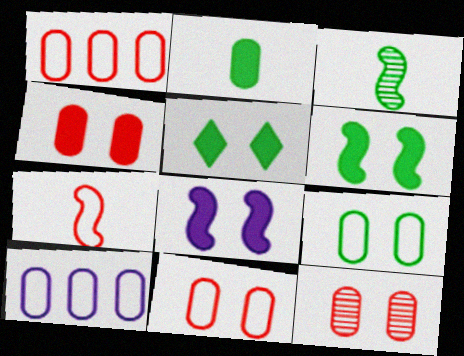[[2, 10, 12], 
[4, 5, 8], 
[4, 11, 12]]